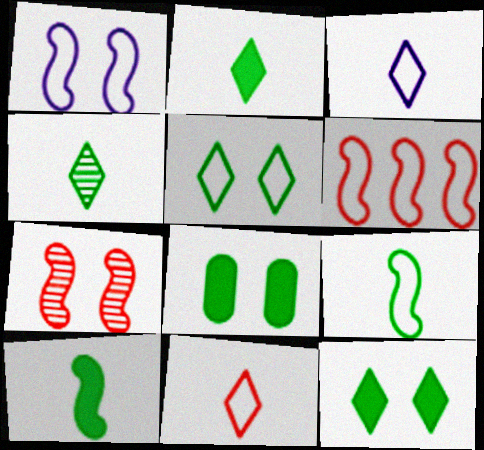[[1, 6, 9]]